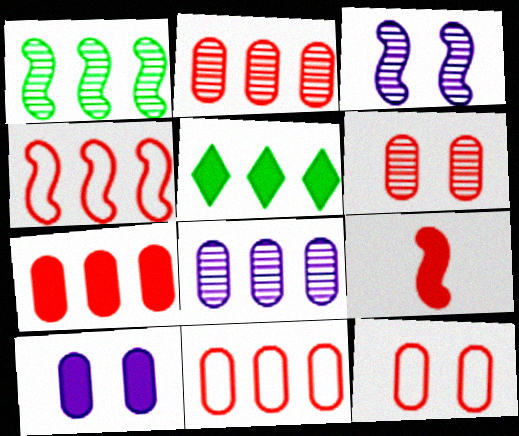[[2, 7, 11], 
[4, 5, 8], 
[5, 9, 10]]